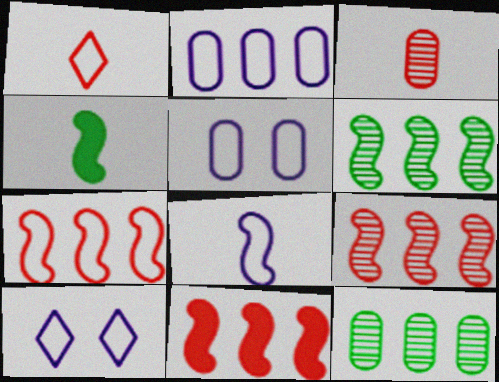[[2, 8, 10], 
[7, 9, 11]]